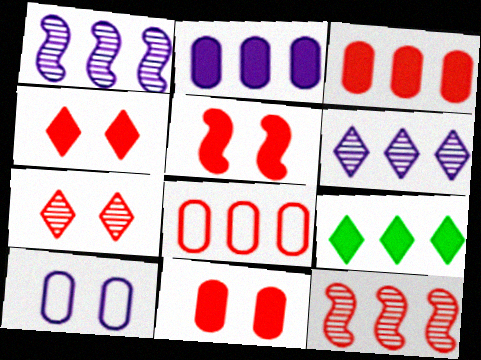[[1, 8, 9], 
[4, 5, 11]]